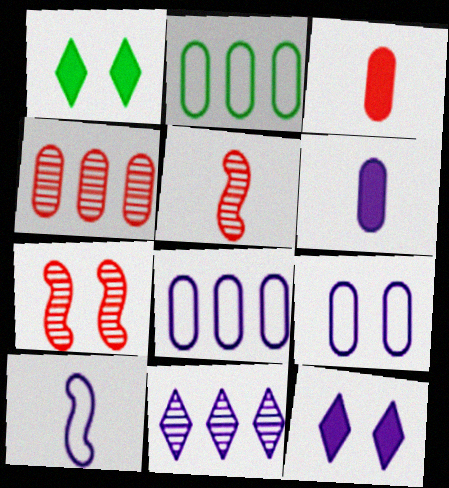[[1, 4, 10], 
[1, 5, 8], 
[1, 7, 9], 
[2, 5, 12]]